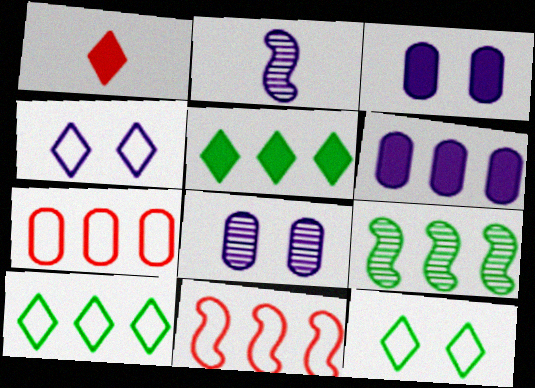[[2, 4, 6]]